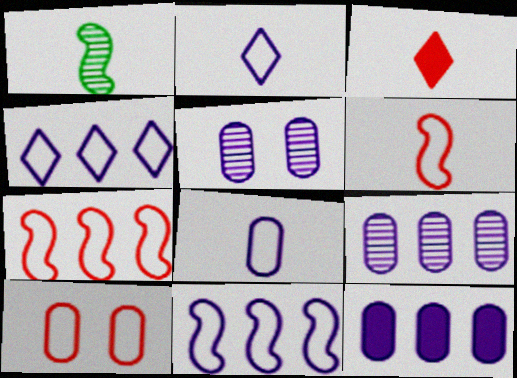[[1, 3, 8], 
[5, 8, 12]]